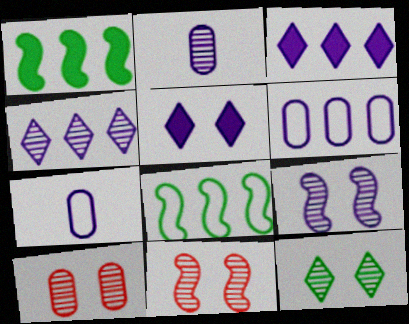[[2, 4, 9], 
[3, 7, 9], 
[9, 10, 12]]